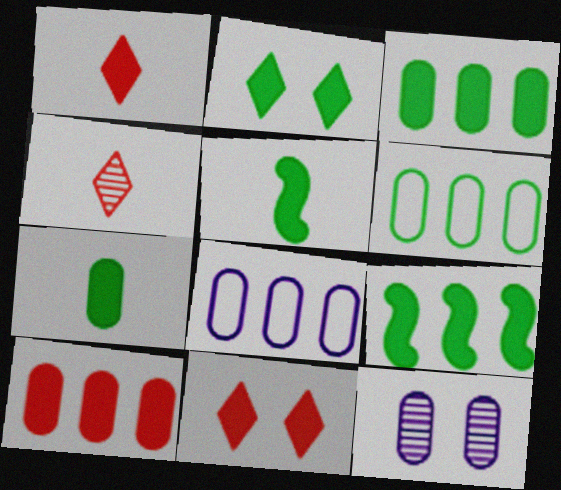[[2, 3, 5], 
[2, 7, 9]]